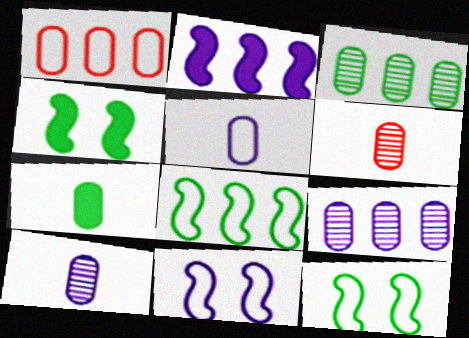[[5, 6, 7]]